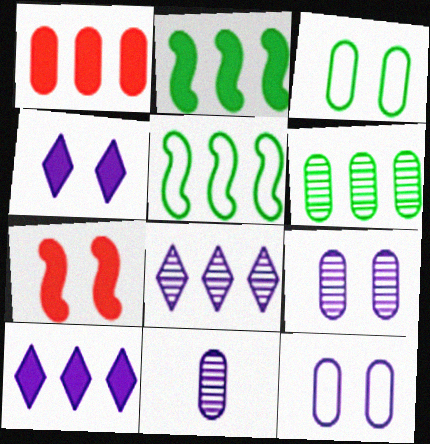[[1, 2, 10], 
[1, 3, 11], 
[1, 5, 8]]